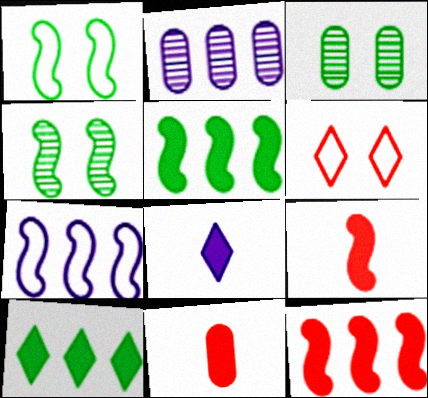[[4, 7, 9]]